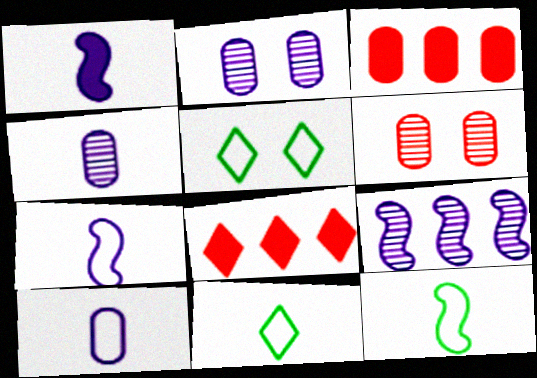[[2, 8, 12]]